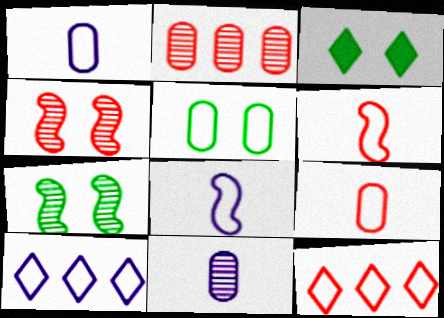[[2, 3, 8], 
[3, 5, 7], 
[5, 6, 10], 
[5, 8, 12]]